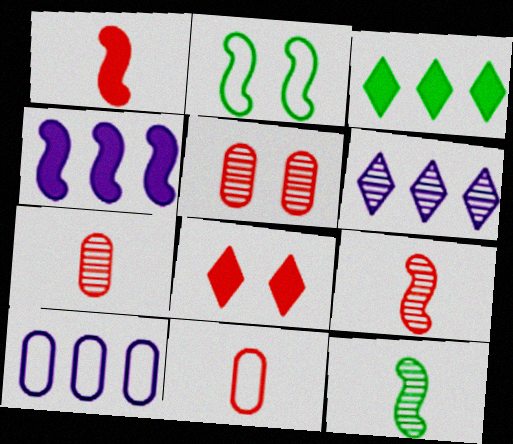[[2, 4, 9], 
[4, 6, 10], 
[5, 6, 12], 
[8, 10, 12]]